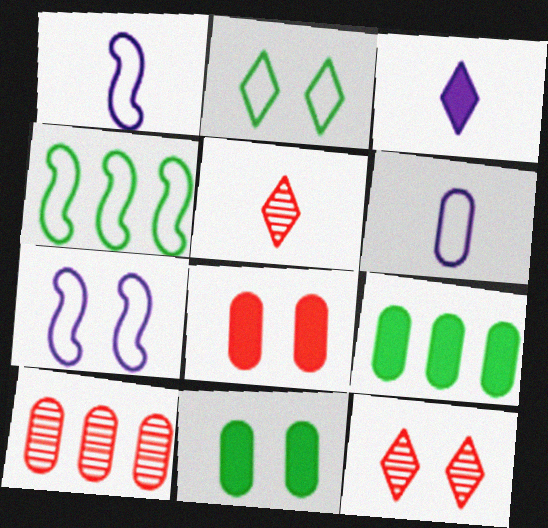[[1, 9, 12], 
[5, 7, 9], 
[6, 10, 11], 
[7, 11, 12]]